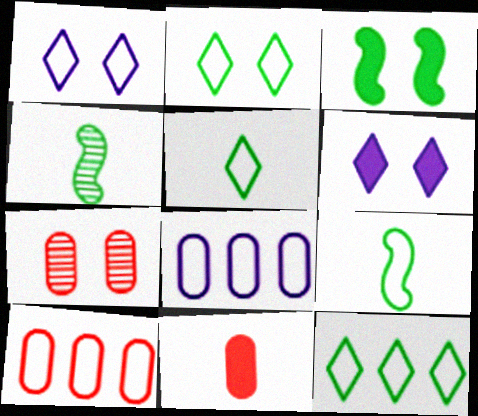[[1, 3, 7], 
[1, 9, 10], 
[2, 5, 12], 
[4, 6, 10], 
[7, 10, 11]]